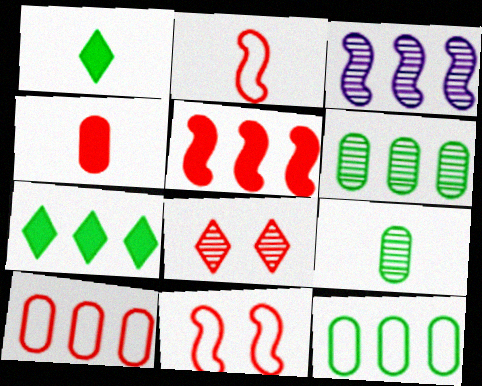[[3, 7, 10], 
[3, 8, 9]]